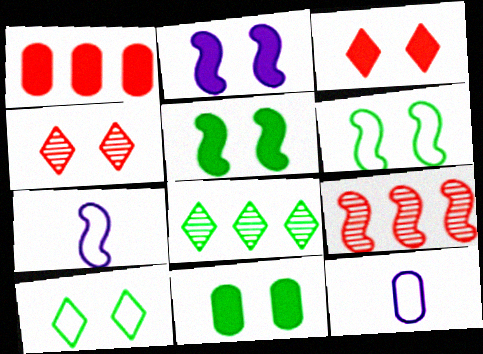[[2, 3, 11], 
[5, 7, 9]]